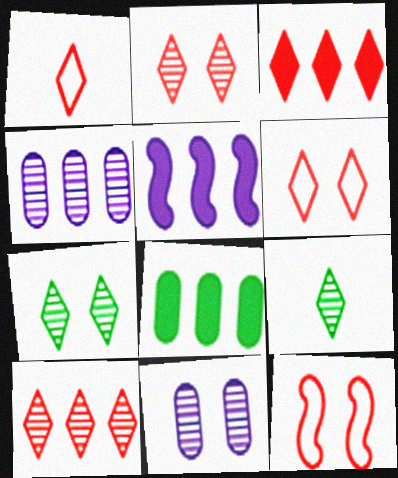[[1, 2, 3], 
[3, 5, 8]]